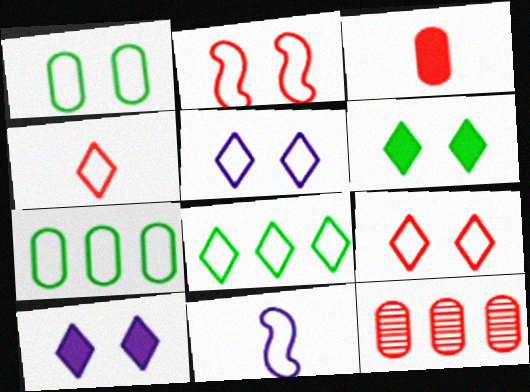[[1, 2, 5], 
[4, 5, 8], 
[6, 11, 12], 
[7, 9, 11]]